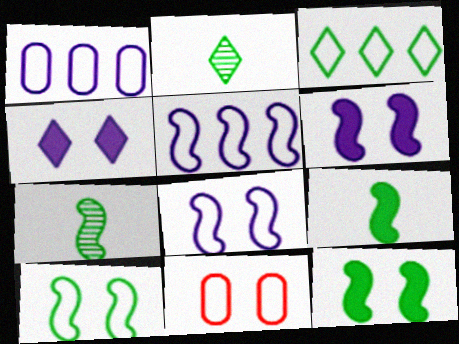[]